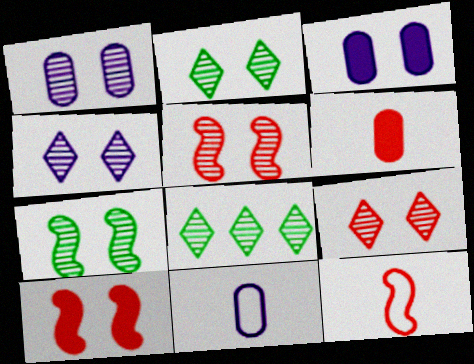[[1, 2, 5], 
[1, 7, 9], 
[2, 4, 9], 
[3, 8, 12], 
[8, 10, 11]]